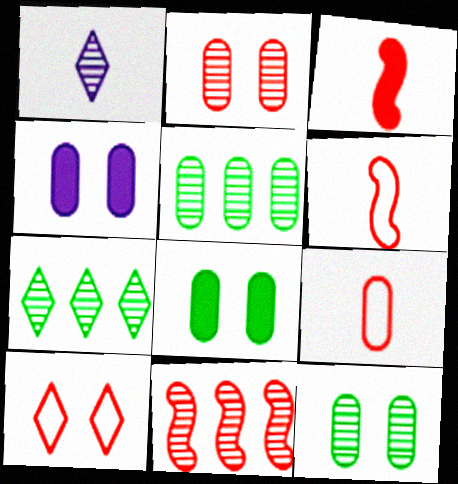[[1, 11, 12], 
[4, 5, 9], 
[4, 6, 7]]